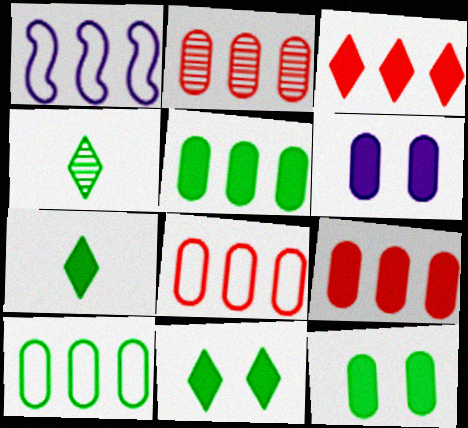[[2, 8, 9]]